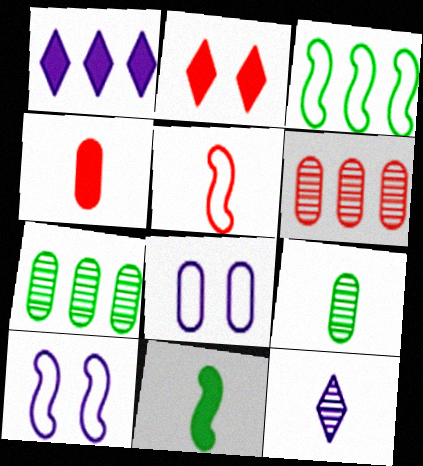[[1, 3, 6], 
[2, 5, 6], 
[3, 5, 10], 
[4, 7, 8]]